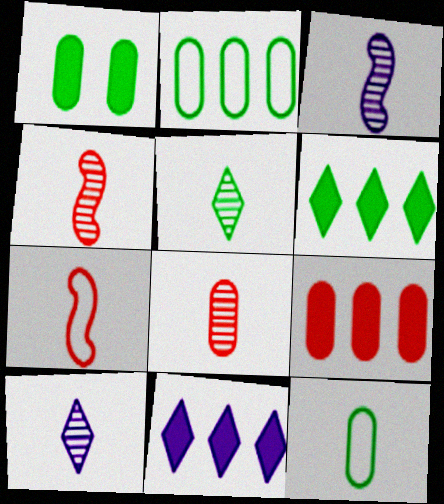[[3, 5, 8]]